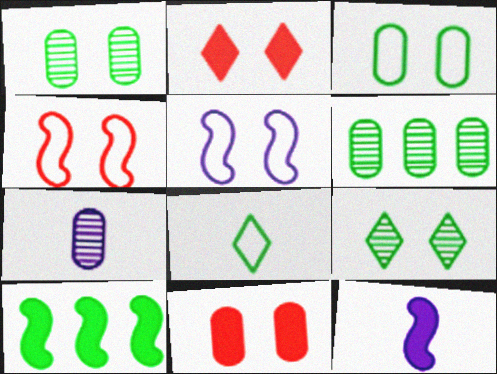[[1, 2, 5], 
[1, 8, 10], 
[5, 9, 11]]